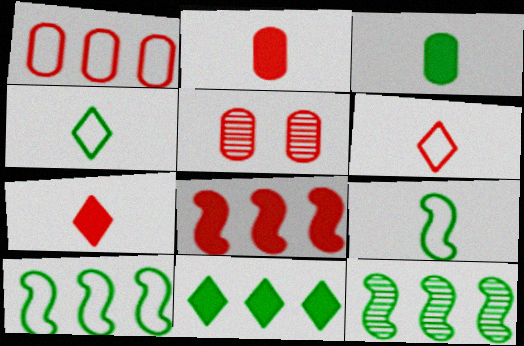[[1, 2, 5], 
[5, 6, 8]]